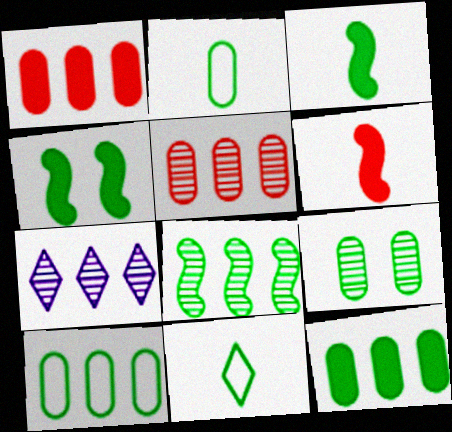[[2, 9, 12], 
[5, 7, 8]]